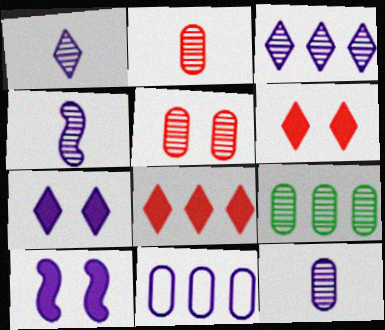[[1, 4, 12], 
[1, 10, 11], 
[4, 7, 11], 
[5, 9, 12]]